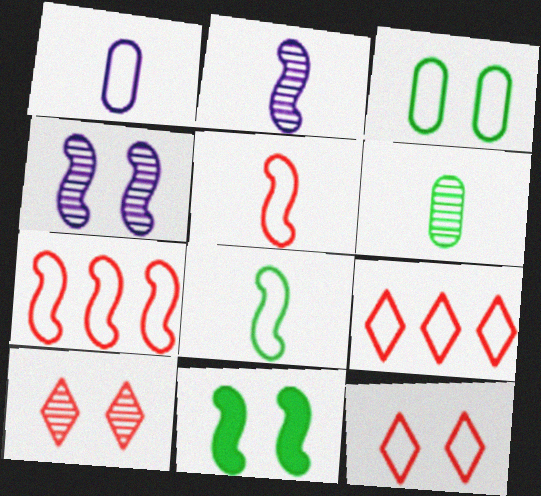[[2, 7, 11]]